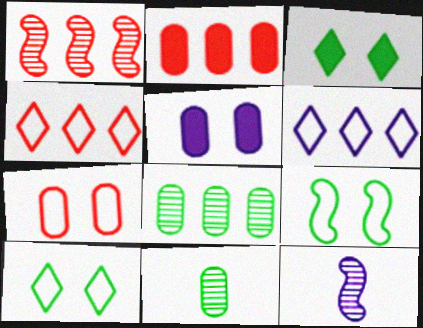[[1, 2, 4], 
[2, 10, 12], 
[5, 6, 12]]